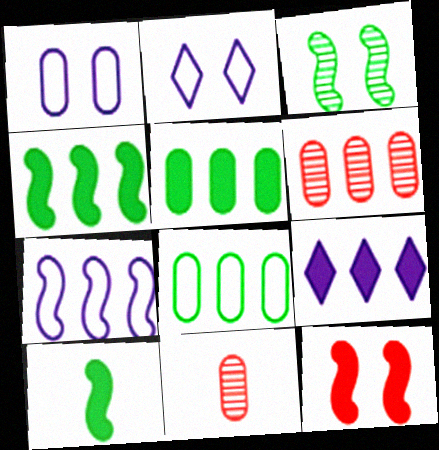[[1, 5, 11], 
[2, 4, 11], 
[2, 6, 10]]